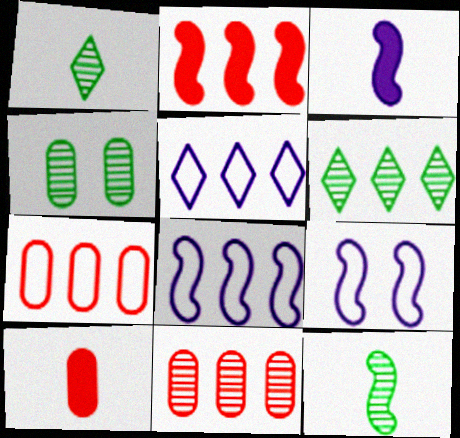[[2, 9, 12], 
[4, 6, 12], 
[6, 9, 10]]